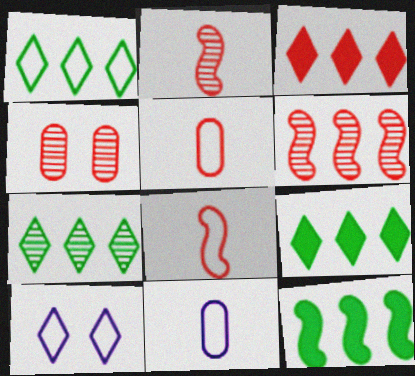[[1, 7, 9], 
[3, 4, 8]]